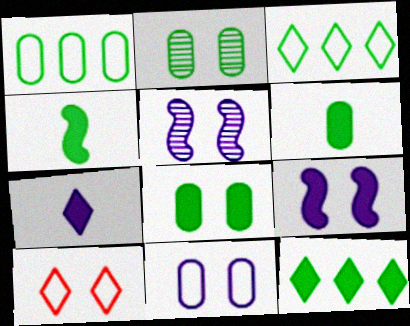[[1, 2, 6], 
[2, 3, 4], 
[2, 9, 10], 
[4, 8, 12], 
[5, 8, 10]]